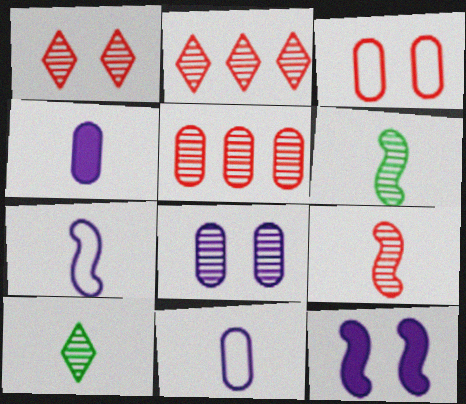[[1, 5, 9], 
[2, 6, 8]]